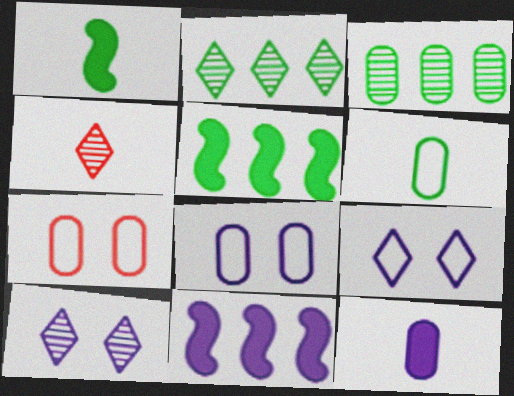[[2, 4, 10], 
[3, 7, 12], 
[4, 5, 8]]